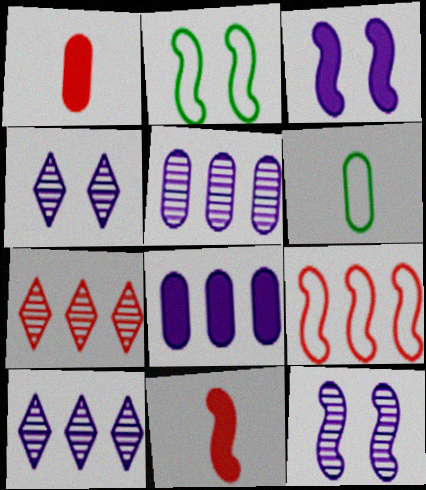[[1, 2, 10], 
[3, 6, 7]]